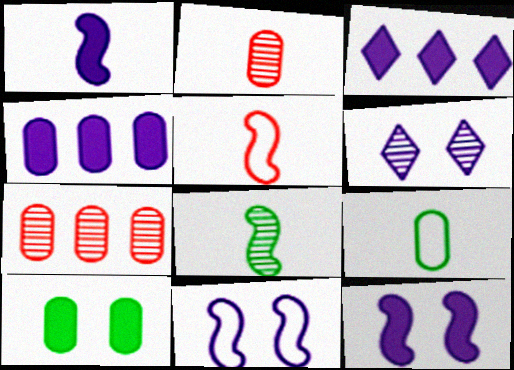[[1, 5, 8], 
[6, 7, 8]]